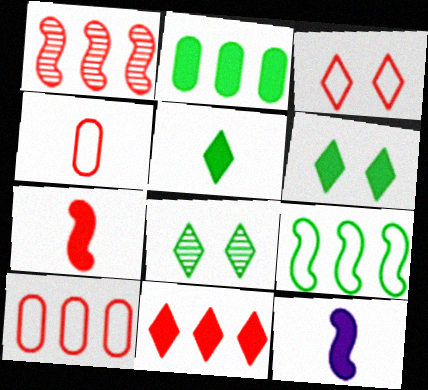[[1, 10, 11], 
[8, 10, 12]]